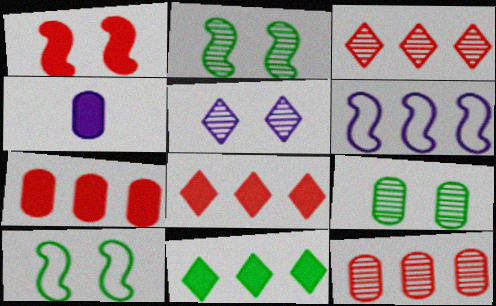[[1, 4, 11], 
[3, 4, 10], 
[4, 5, 6], 
[6, 11, 12]]